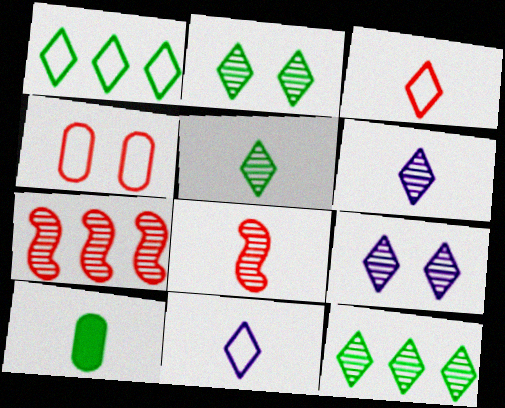[[2, 5, 12], 
[8, 10, 11]]